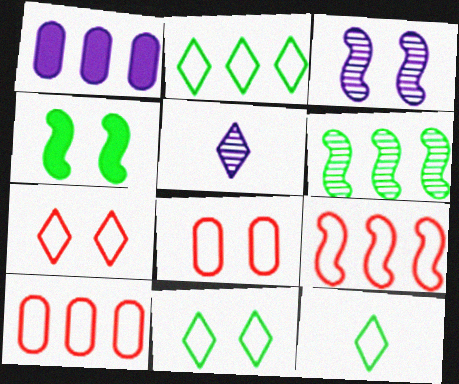[[2, 11, 12], 
[4, 5, 10]]